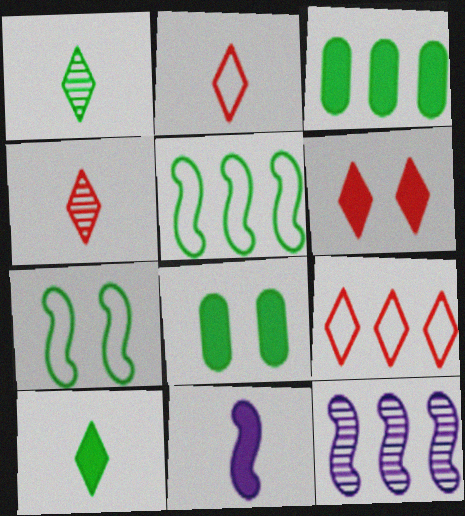[[1, 3, 7], 
[1, 5, 8], 
[2, 8, 12], 
[3, 6, 11], 
[3, 9, 12], 
[4, 6, 9]]